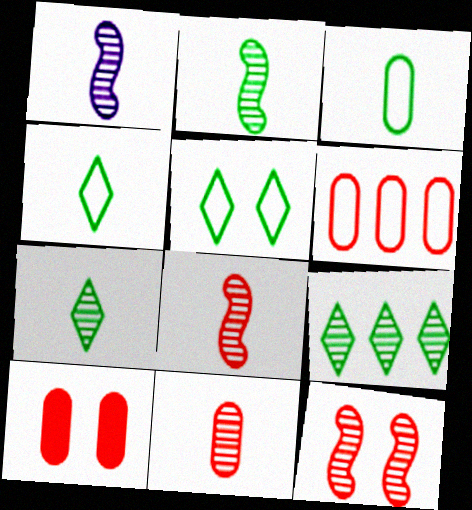[[1, 2, 8], 
[1, 7, 11], 
[6, 10, 11]]